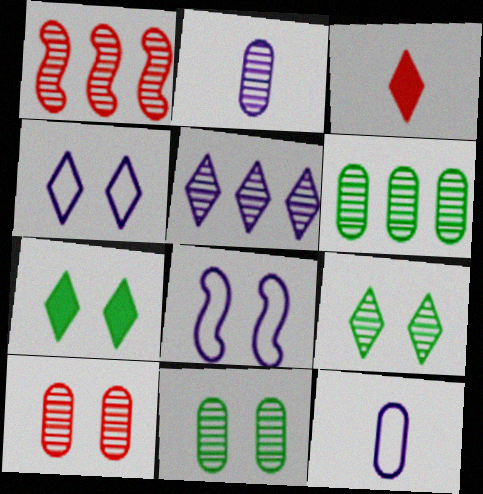[[1, 2, 9], 
[1, 5, 6], 
[1, 7, 12], 
[2, 6, 10], 
[3, 6, 8], 
[7, 8, 10]]